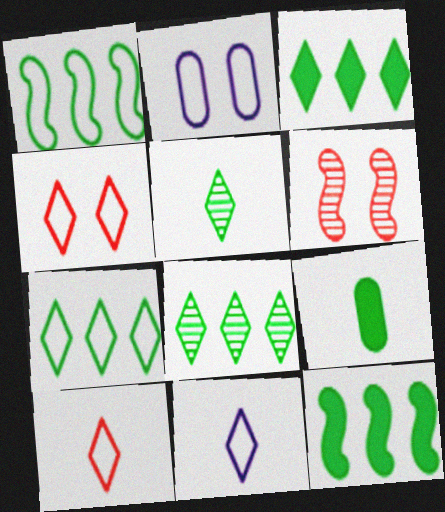[[1, 2, 10], 
[3, 7, 8], 
[4, 7, 11]]